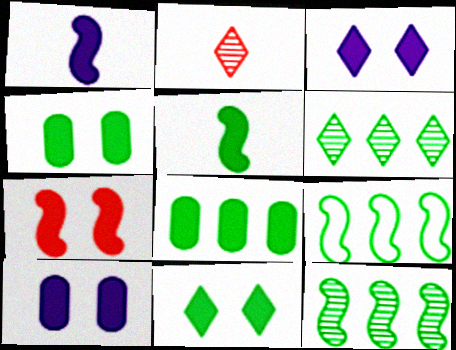[[2, 9, 10], 
[3, 4, 7], 
[5, 8, 11], 
[6, 8, 9], 
[7, 10, 11]]